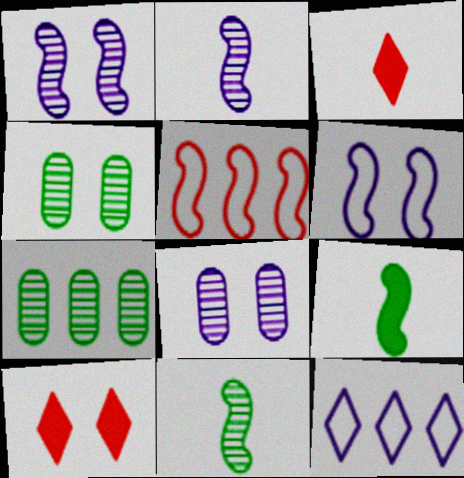[[1, 5, 9], 
[3, 6, 7], 
[4, 6, 10]]